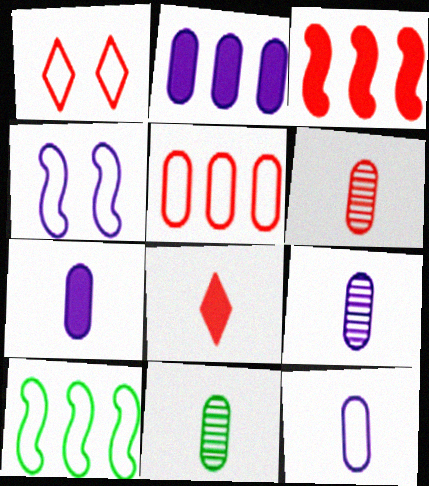[[1, 3, 6], 
[1, 10, 12], 
[6, 9, 11], 
[7, 9, 12]]